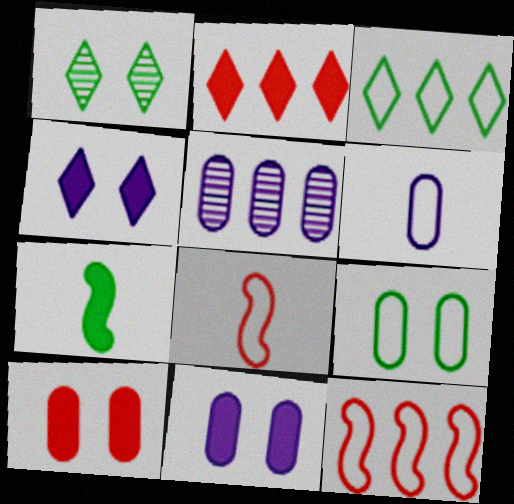[[2, 7, 11], 
[5, 6, 11]]